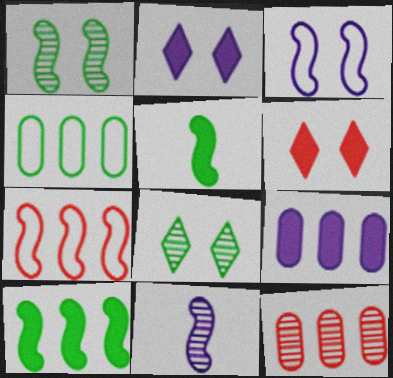[[4, 5, 8], 
[4, 6, 11], 
[4, 9, 12], 
[5, 6, 9], 
[8, 11, 12]]